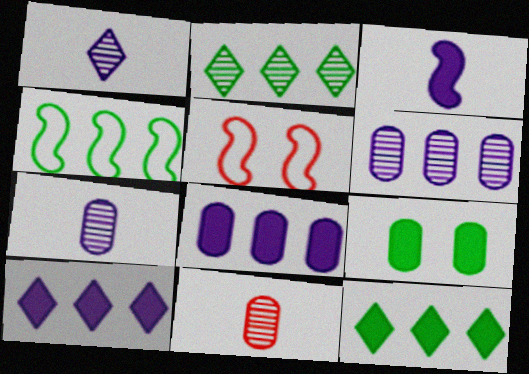[[5, 7, 12]]